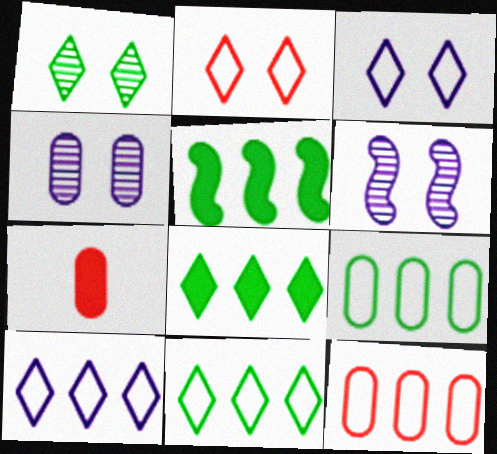[[4, 7, 9], 
[6, 7, 11]]